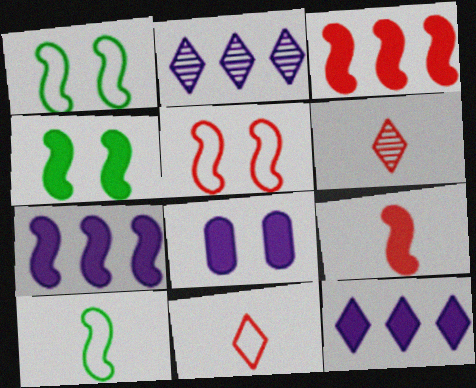[[4, 7, 9]]